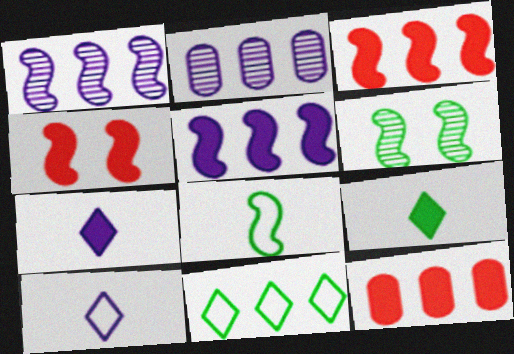[[1, 4, 8], 
[1, 11, 12], 
[2, 3, 11], 
[6, 10, 12]]